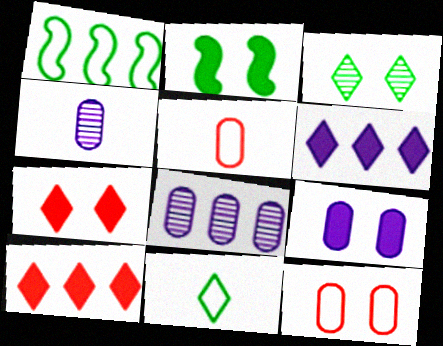[[1, 4, 7], 
[1, 8, 10], 
[2, 7, 9]]